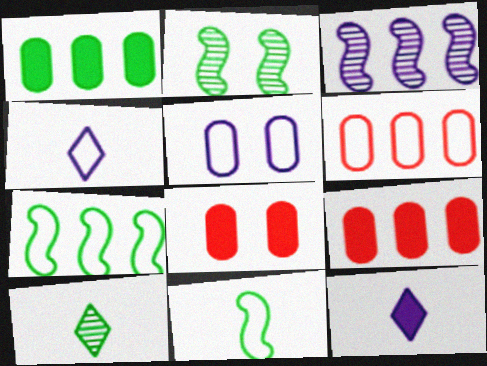[[2, 4, 9], 
[2, 6, 12], 
[3, 5, 12]]